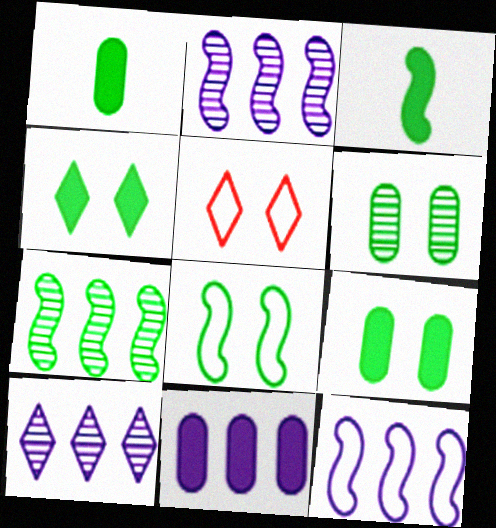[[1, 2, 5], 
[3, 7, 8], 
[4, 6, 8], 
[10, 11, 12]]